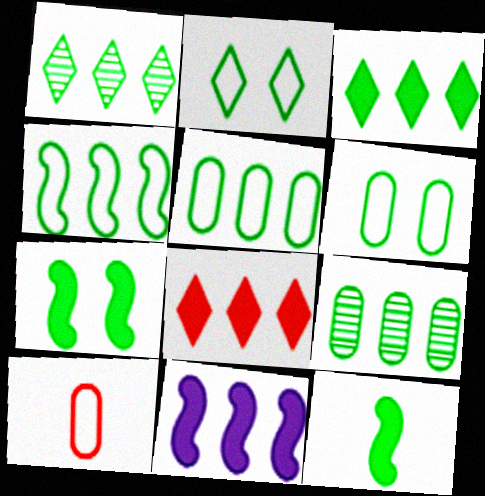[[1, 6, 12], 
[2, 9, 12], 
[3, 4, 9]]